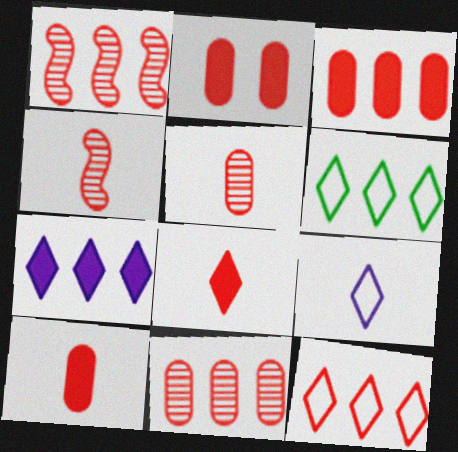[[1, 3, 12], 
[2, 3, 10], 
[2, 4, 12]]